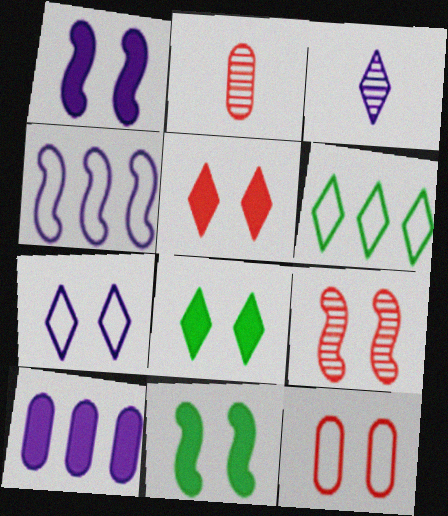[[1, 2, 6], 
[2, 4, 8], 
[3, 5, 6], 
[5, 9, 12]]